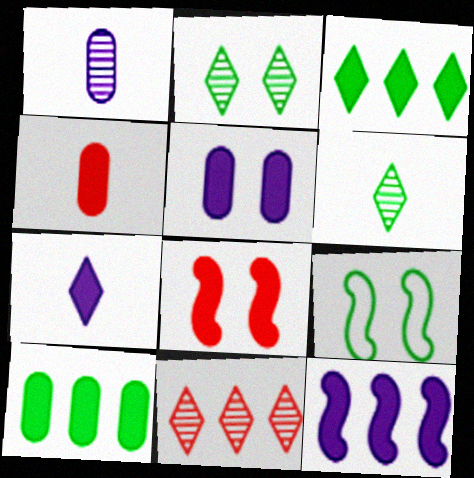[[4, 5, 10], 
[5, 7, 12], 
[6, 9, 10], 
[7, 8, 10]]